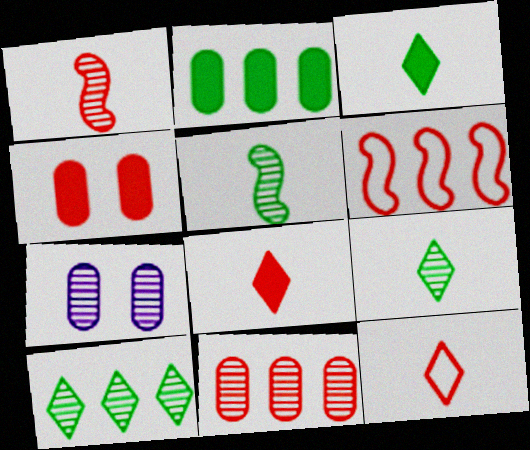[[1, 7, 10], 
[3, 6, 7]]